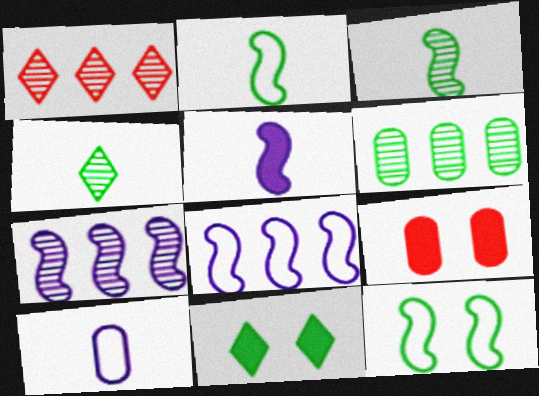[[1, 6, 7], 
[2, 6, 11], 
[4, 8, 9], 
[6, 9, 10]]